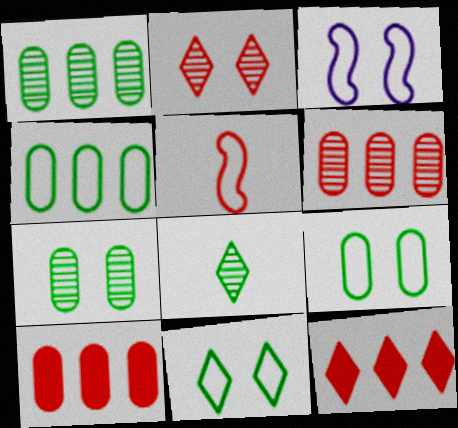[[2, 5, 10], 
[3, 8, 10]]